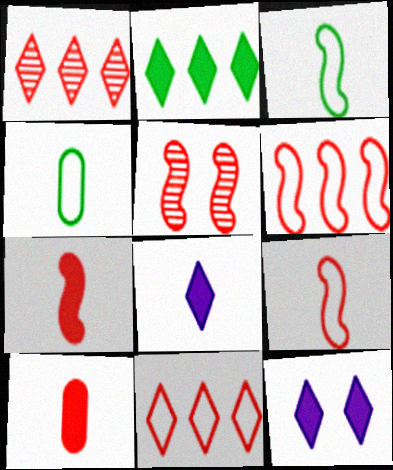[[5, 6, 7], 
[5, 10, 11]]